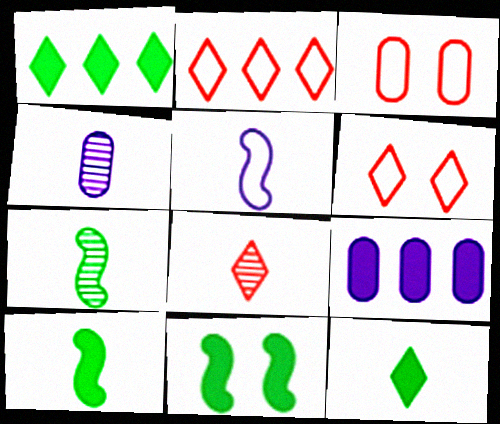[[2, 4, 11], 
[4, 7, 8], 
[6, 7, 9]]